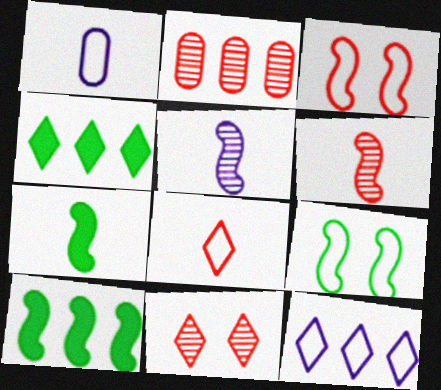[[1, 10, 11], 
[2, 6, 11], 
[2, 10, 12], 
[3, 5, 10]]